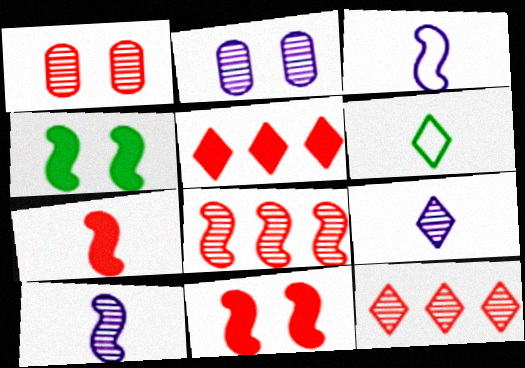[[3, 4, 8]]